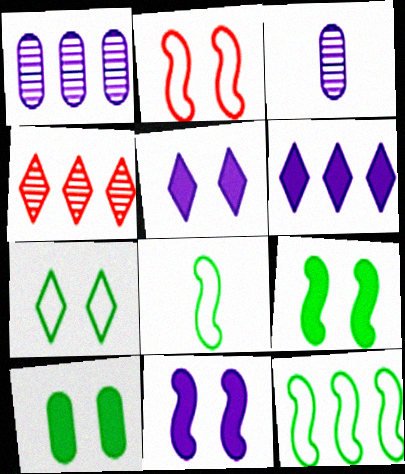[]